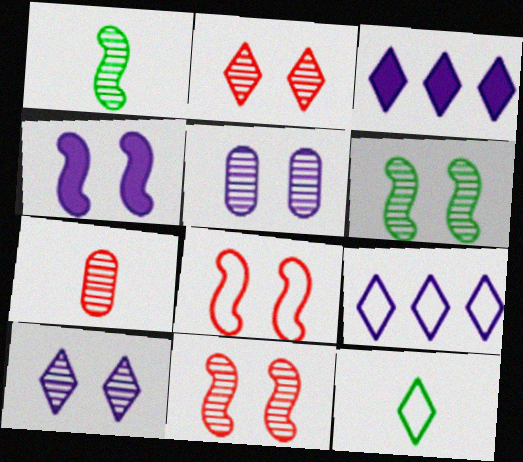[[2, 3, 12], 
[2, 5, 6], 
[4, 6, 8]]